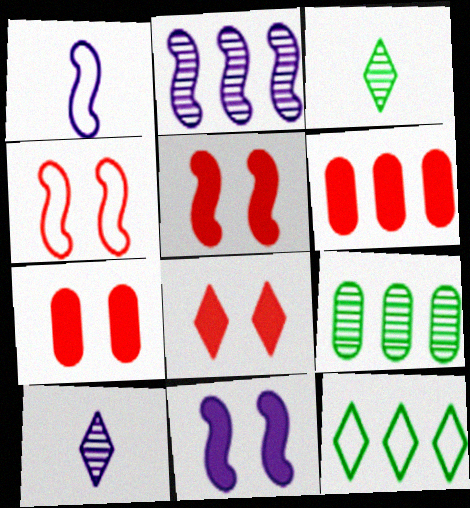[[1, 2, 11], 
[1, 8, 9], 
[2, 6, 12], 
[5, 7, 8], 
[8, 10, 12]]